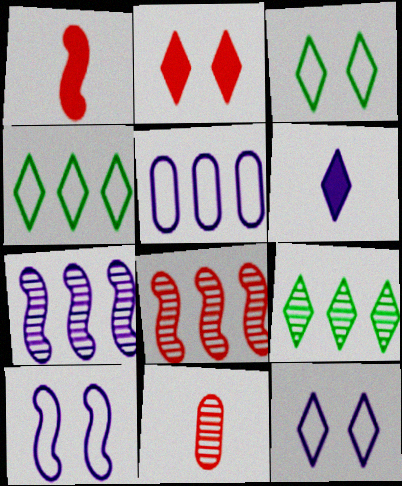[]